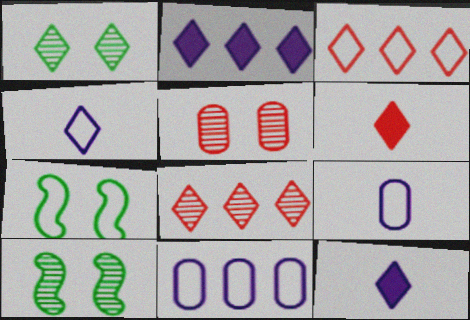[[1, 3, 12], 
[3, 7, 9], 
[6, 10, 11]]